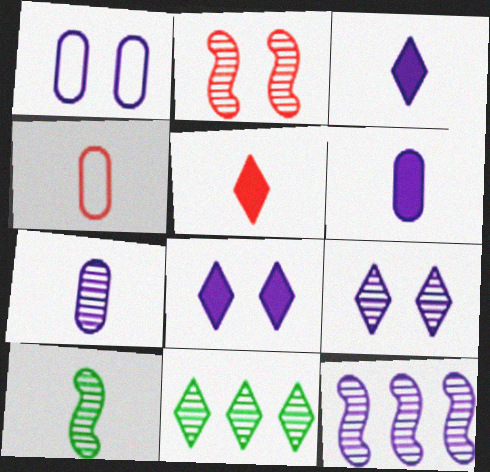[[1, 3, 12], 
[2, 7, 11], 
[2, 10, 12], 
[3, 4, 10], 
[7, 9, 12]]